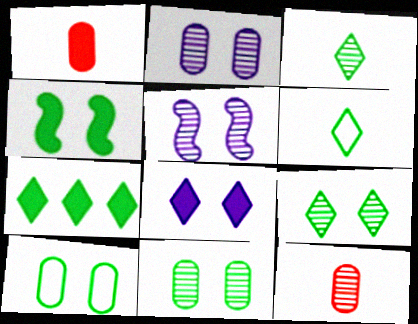[[4, 9, 10], 
[6, 7, 9]]